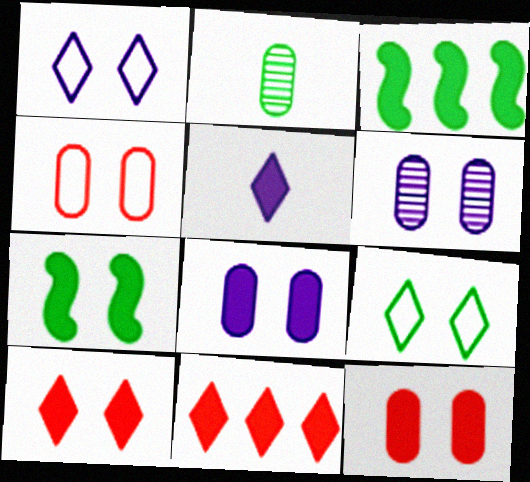[[2, 3, 9], 
[3, 5, 12], 
[7, 8, 10]]